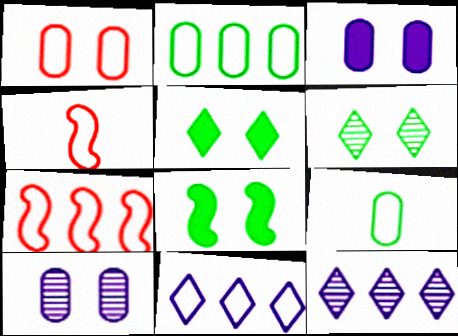[[2, 7, 11]]